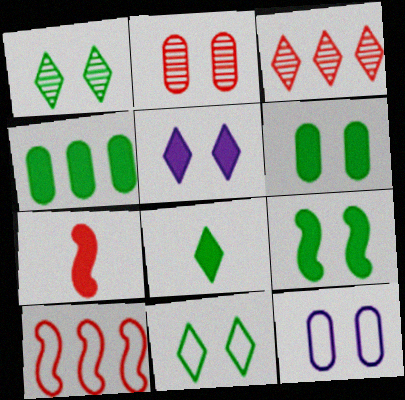[[2, 6, 12], 
[4, 5, 7], 
[4, 8, 9]]